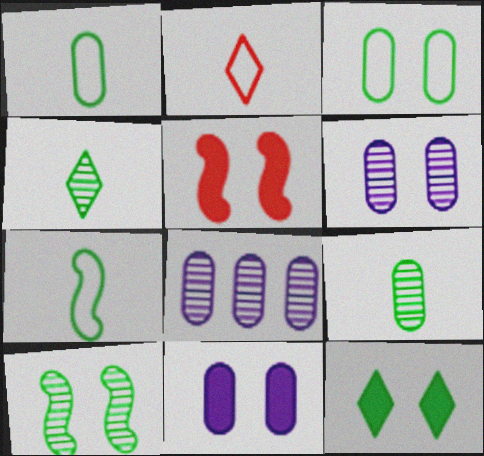[[3, 10, 12], 
[5, 11, 12]]